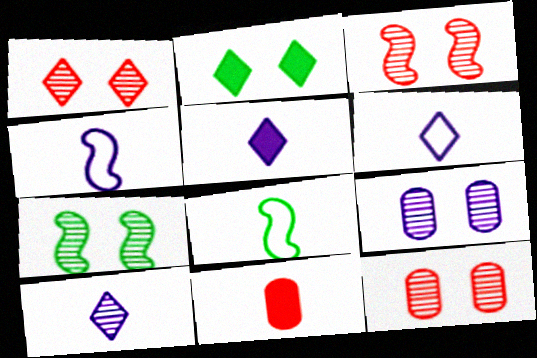[[1, 3, 12], 
[1, 7, 9], 
[5, 6, 10], 
[8, 10, 11]]